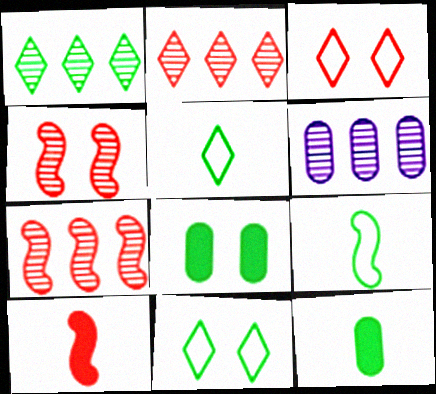[[1, 6, 7], 
[1, 8, 9], 
[6, 10, 11]]